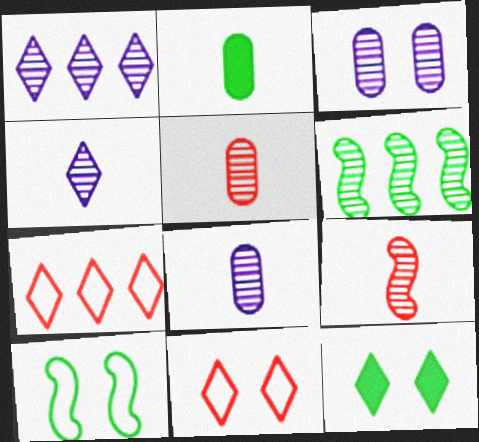[[4, 7, 12]]